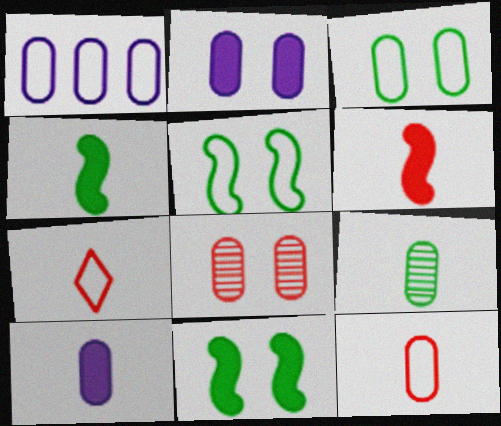[[1, 3, 12], 
[1, 5, 7], 
[2, 3, 8], 
[9, 10, 12]]